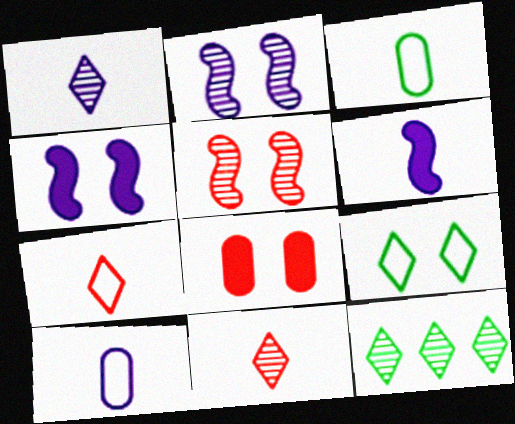[[1, 6, 10], 
[2, 8, 9], 
[3, 6, 11]]